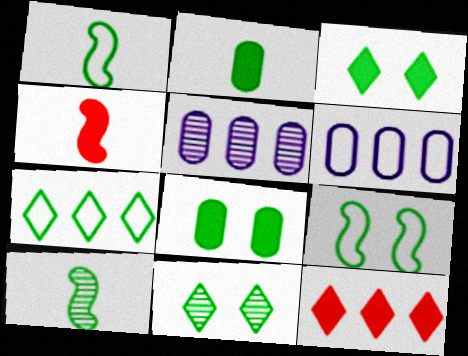[[4, 6, 11], 
[7, 8, 10], 
[8, 9, 11]]